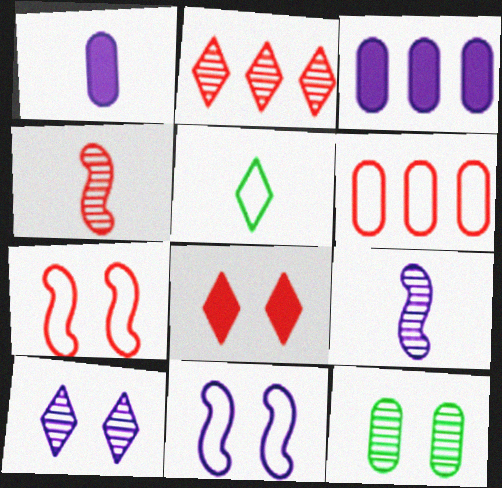[[1, 4, 5], 
[1, 6, 12], 
[2, 9, 12], 
[4, 6, 8], 
[5, 6, 11], 
[8, 11, 12]]